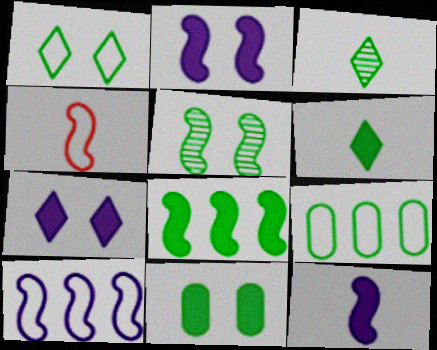[[1, 5, 11], 
[5, 6, 9], 
[6, 8, 11]]